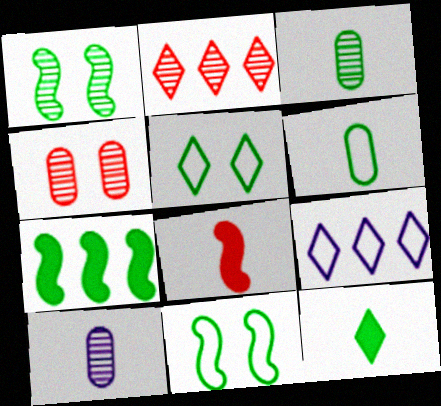[[1, 2, 10], 
[3, 5, 7]]